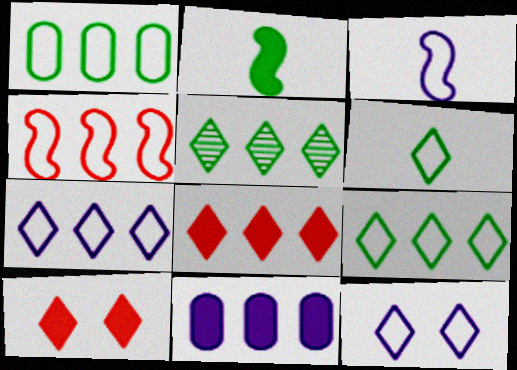[[1, 4, 7], 
[2, 10, 11], 
[4, 5, 11], 
[5, 7, 8]]